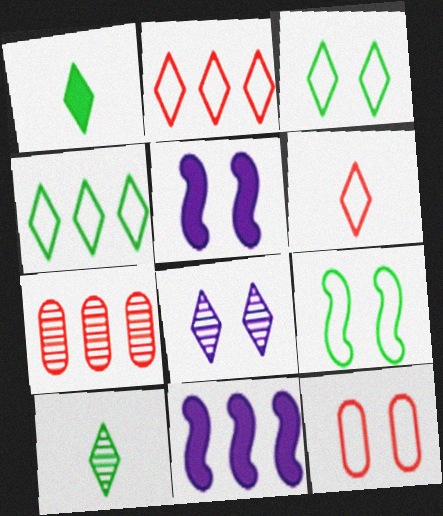[[1, 2, 8], 
[4, 7, 11], 
[10, 11, 12]]